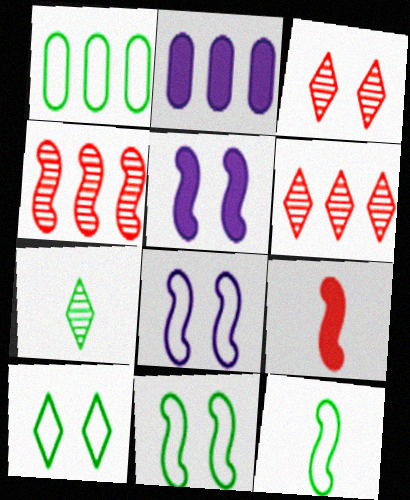[[1, 10, 12], 
[2, 3, 12], 
[4, 5, 12]]